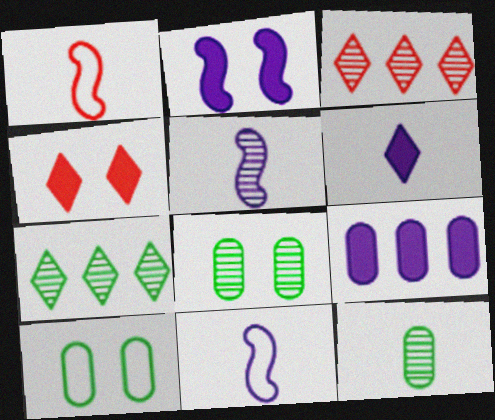[[1, 6, 12], 
[2, 6, 9], 
[3, 5, 8]]